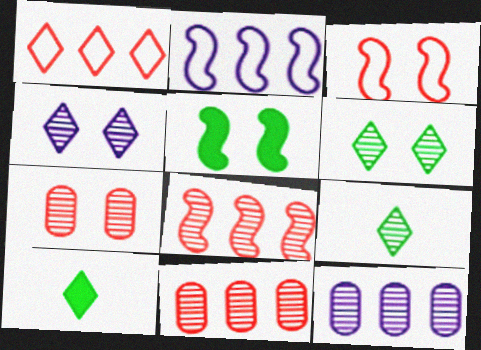[[1, 4, 10], 
[2, 7, 10], 
[3, 10, 12]]